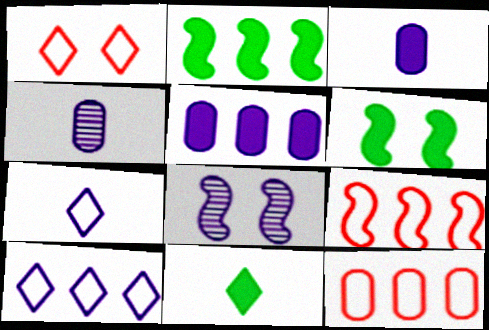[[1, 2, 4], 
[3, 8, 10], 
[5, 7, 8], 
[8, 11, 12]]